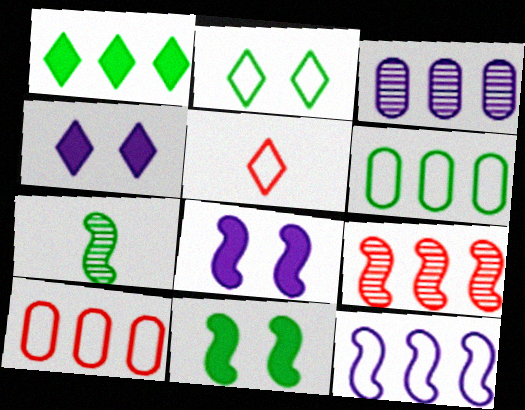[[3, 5, 11], 
[4, 7, 10]]